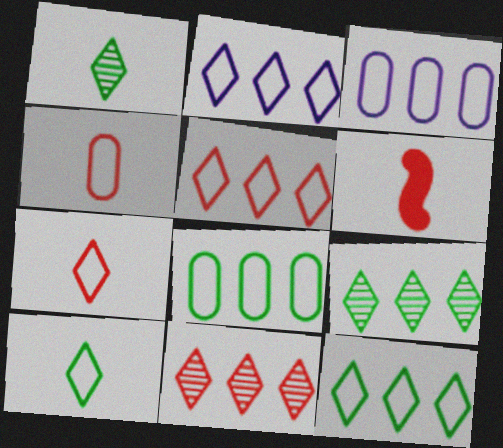[[2, 5, 12]]